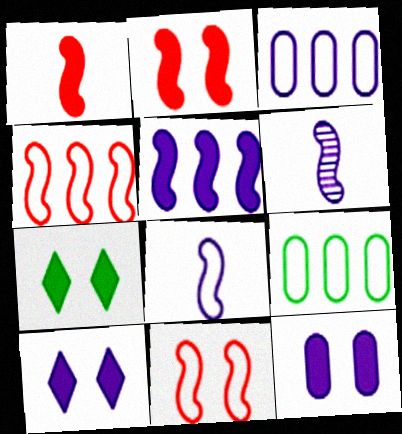[[2, 7, 12], 
[3, 6, 10]]